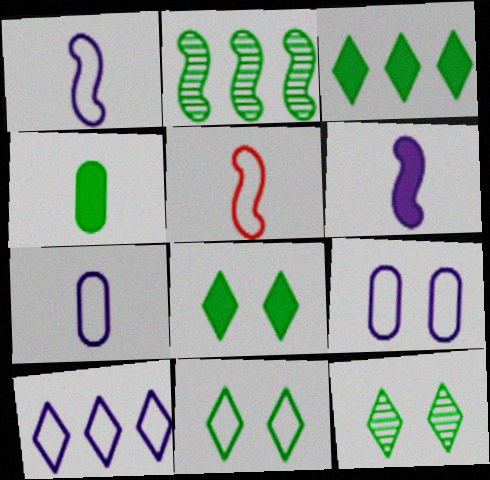[[1, 9, 10], 
[2, 4, 11], 
[8, 11, 12]]